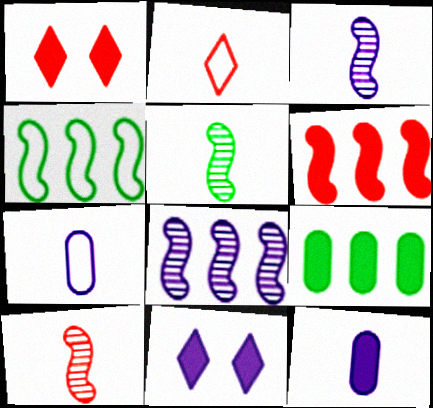[[2, 5, 12], 
[3, 5, 10], 
[4, 6, 8], 
[7, 8, 11]]